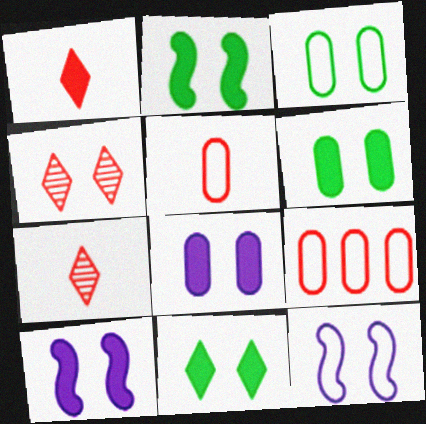[[2, 6, 11], 
[3, 4, 10], 
[4, 6, 12]]